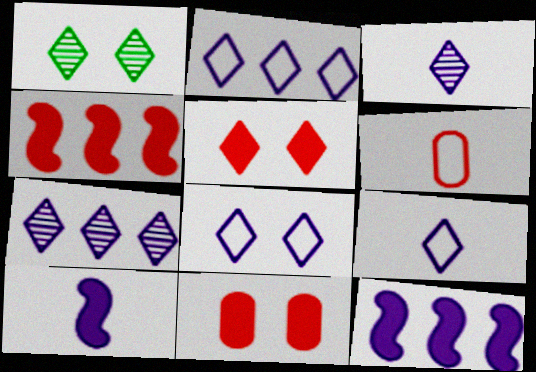[[1, 5, 8], 
[1, 6, 12], 
[2, 8, 9]]